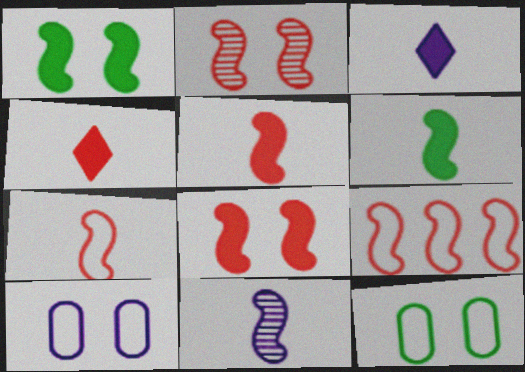[[1, 9, 11], 
[2, 5, 9], 
[6, 7, 11]]